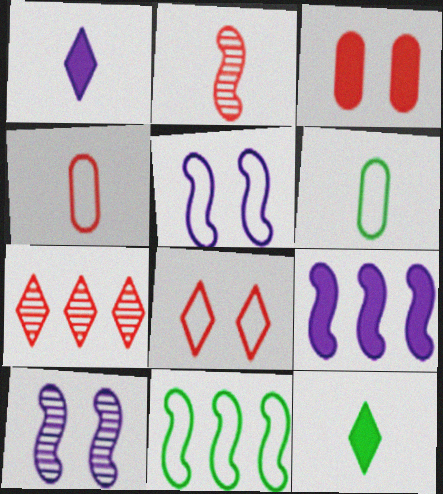[[1, 2, 6], 
[3, 9, 12]]